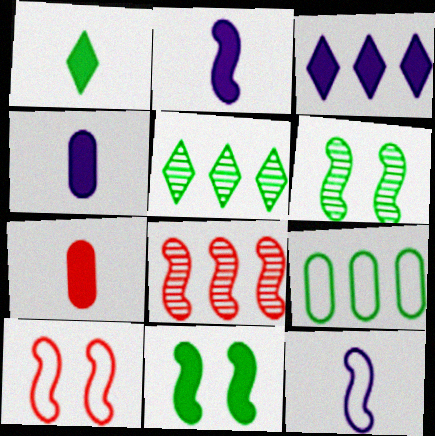[[1, 2, 7], 
[1, 6, 9], 
[3, 7, 11], 
[3, 8, 9], 
[4, 5, 10], 
[8, 11, 12]]